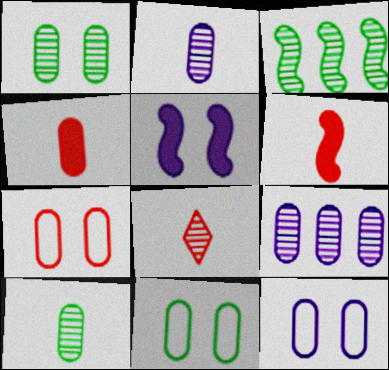[[4, 9, 11], 
[7, 11, 12]]